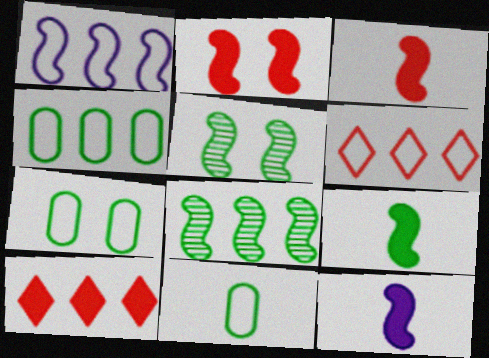[[1, 3, 5], 
[1, 4, 6], 
[3, 9, 12], 
[4, 7, 11]]